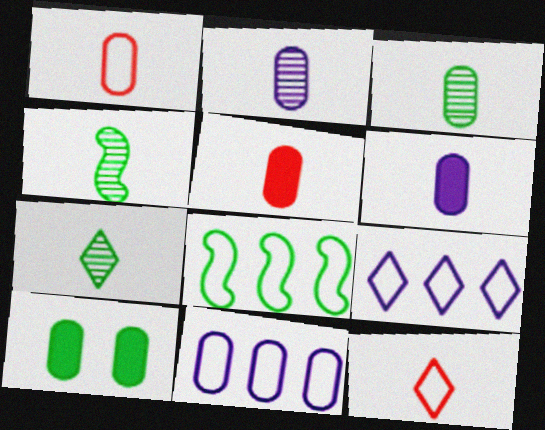[[1, 3, 6], 
[3, 4, 7], 
[4, 6, 12], 
[7, 8, 10]]